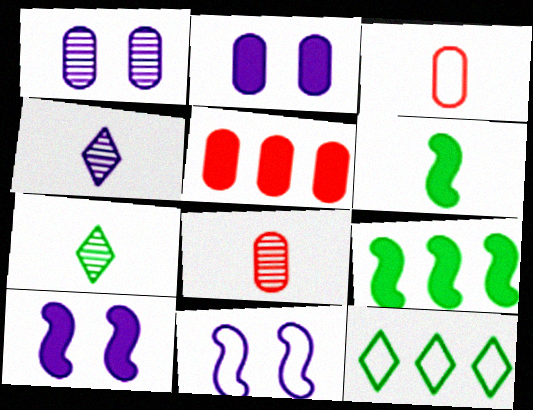[[3, 4, 6], 
[3, 11, 12], 
[5, 7, 11], 
[8, 10, 12]]